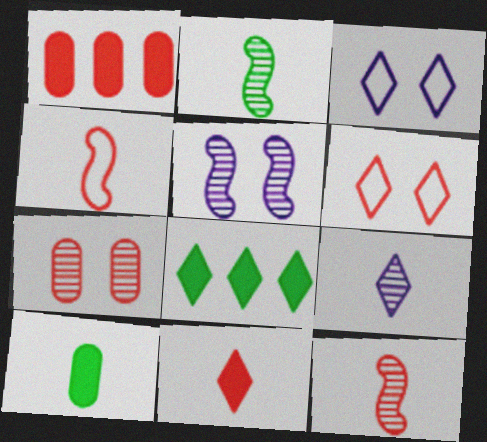[[1, 2, 3], 
[1, 6, 12], 
[4, 9, 10], 
[6, 8, 9]]